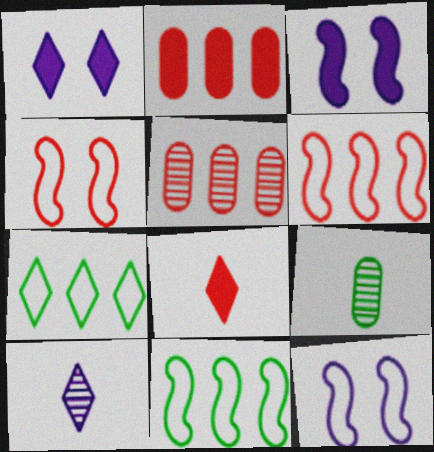[[1, 6, 9], 
[4, 5, 8]]